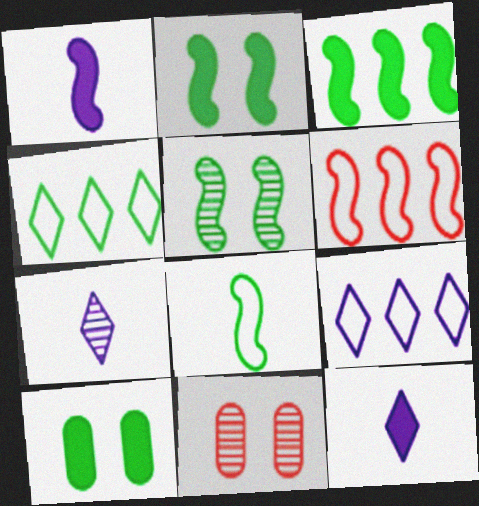[[1, 4, 11], 
[1, 5, 6], 
[3, 5, 8], 
[6, 7, 10]]